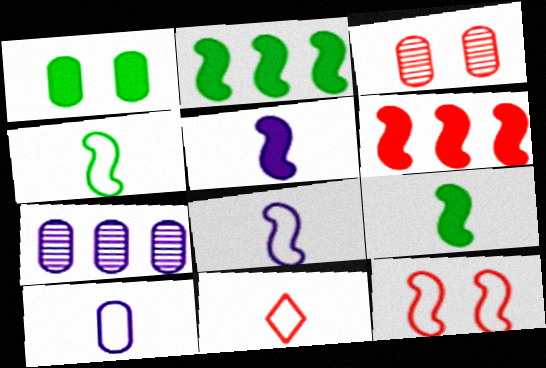[[3, 6, 11], 
[4, 10, 11]]